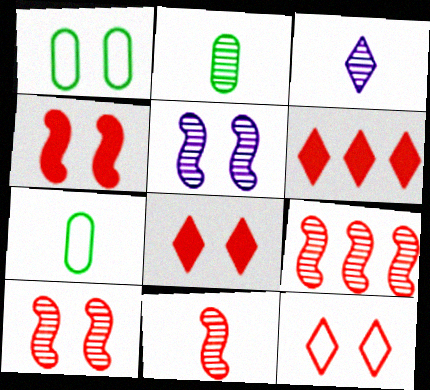[[1, 5, 8], 
[2, 3, 11], 
[5, 6, 7], 
[9, 10, 11]]